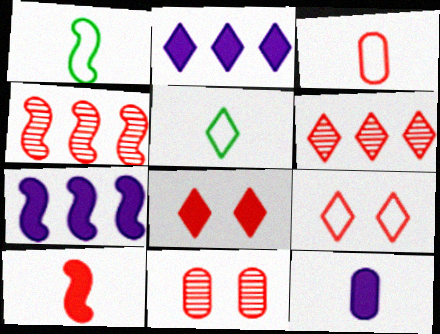[[1, 2, 11], 
[3, 4, 8], 
[5, 7, 11]]